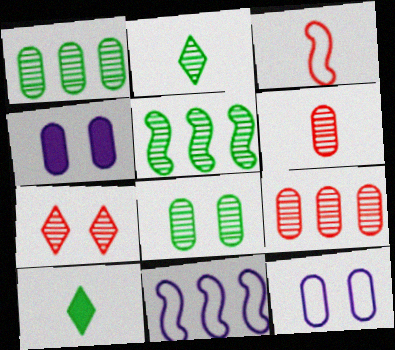[[2, 5, 8]]